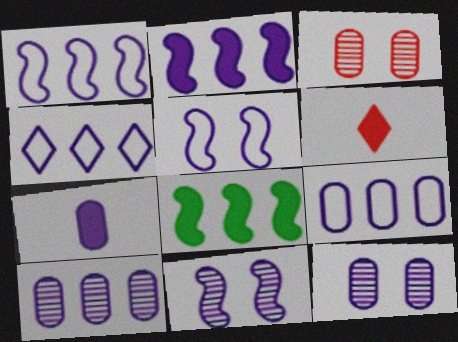[[1, 4, 9], 
[2, 4, 10], 
[4, 7, 11], 
[7, 9, 12]]